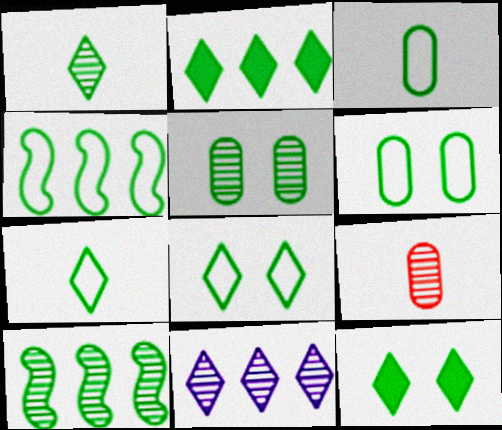[[1, 2, 8], 
[1, 5, 10], 
[3, 4, 8], 
[3, 10, 12], 
[4, 6, 7]]